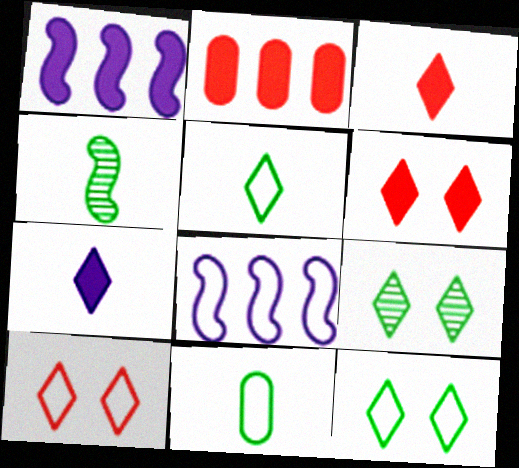[[8, 10, 11]]